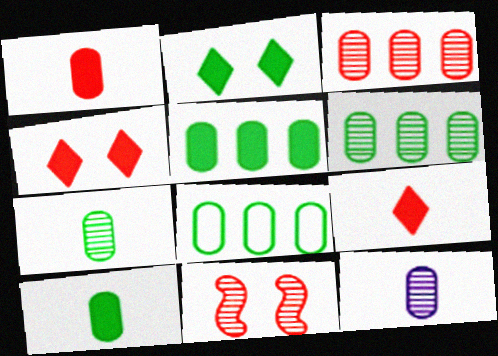[[5, 6, 8]]